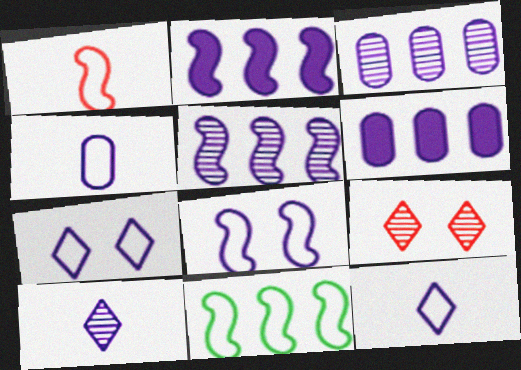[[1, 8, 11], 
[6, 8, 10]]